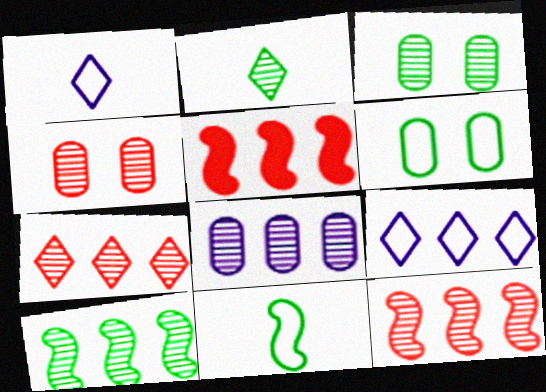[[1, 3, 5], 
[2, 3, 10], 
[7, 8, 10]]